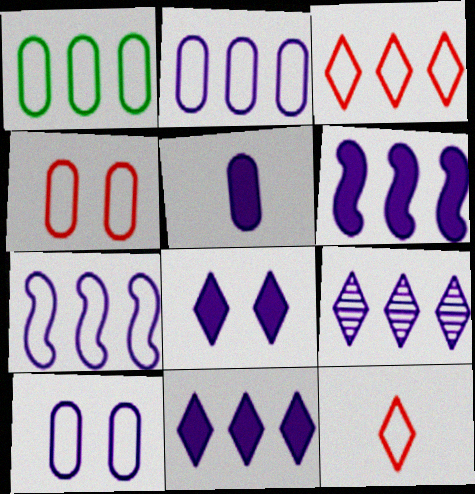[[1, 3, 7], 
[2, 6, 9], 
[5, 6, 8]]